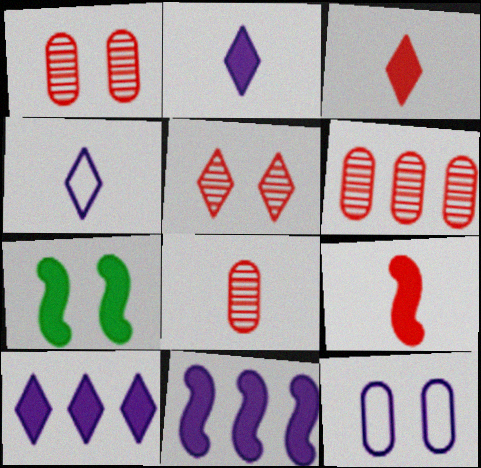[[1, 6, 8], 
[4, 6, 7], 
[5, 7, 12], 
[7, 9, 11]]